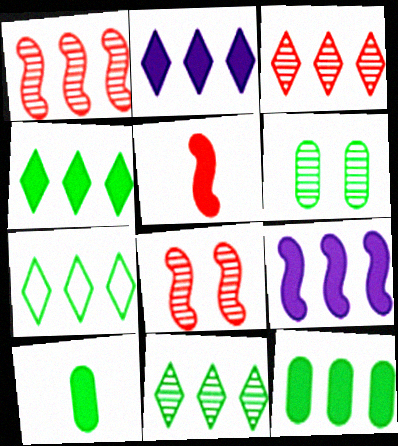[[2, 3, 7], 
[4, 7, 11]]